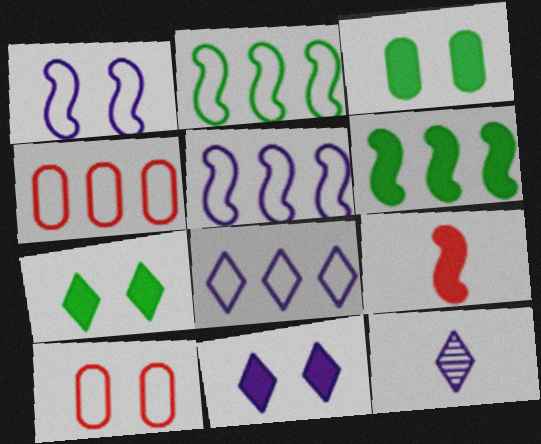[[2, 4, 8], 
[6, 10, 12], 
[8, 11, 12]]